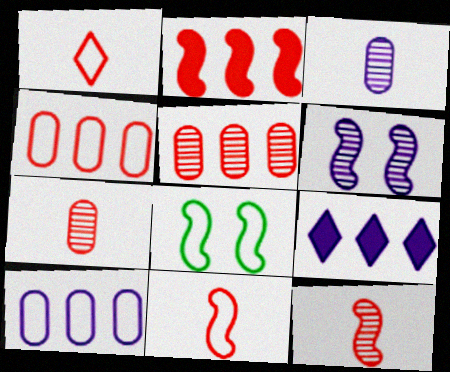[[1, 8, 10], 
[7, 8, 9]]